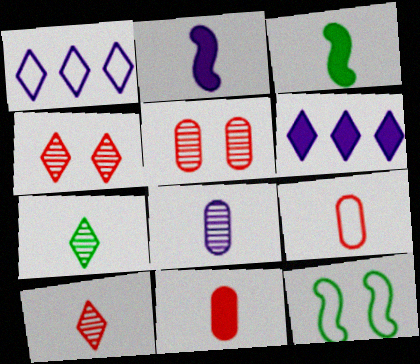[[1, 3, 5], 
[1, 9, 12], 
[2, 7, 9]]